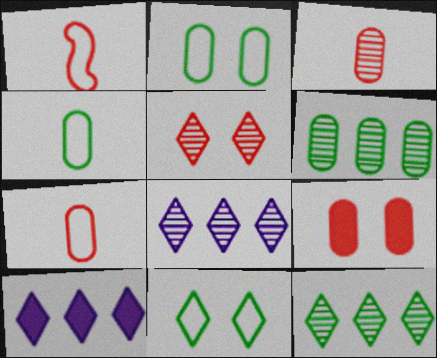[]